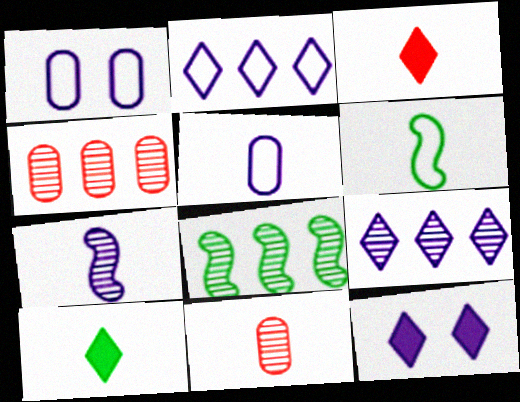[[1, 3, 8], 
[4, 6, 12], 
[4, 8, 9]]